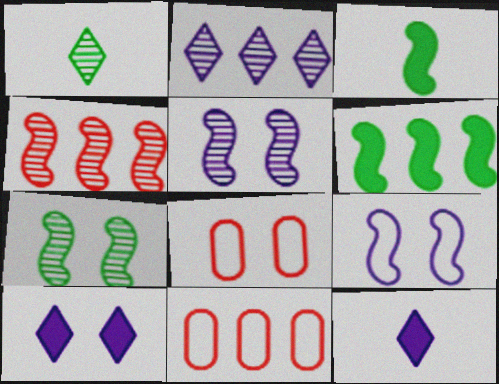[[2, 3, 8], 
[2, 6, 11], 
[3, 4, 9], 
[7, 8, 10], 
[7, 11, 12]]